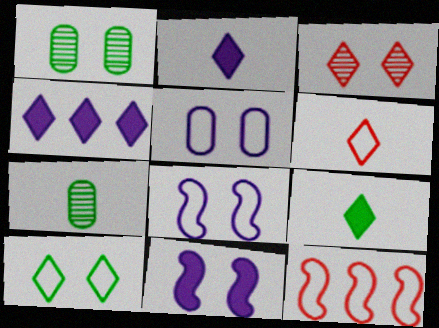[[1, 2, 12]]